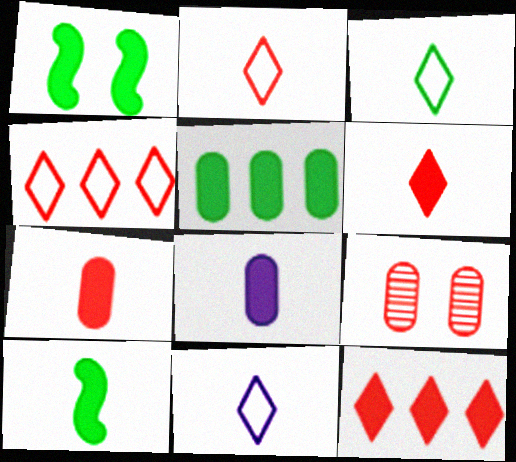[[1, 8, 12], 
[2, 3, 11], 
[6, 8, 10]]